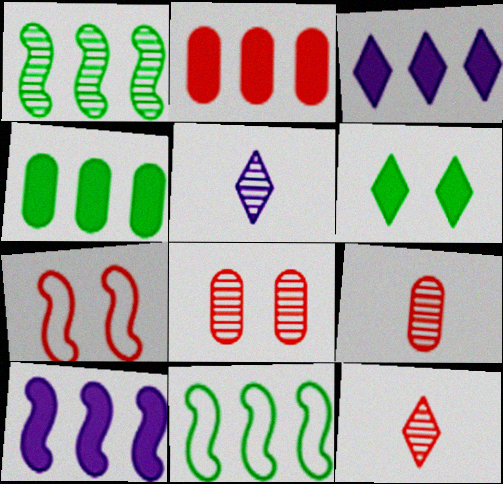[[1, 5, 8], 
[2, 7, 12], 
[4, 5, 7]]